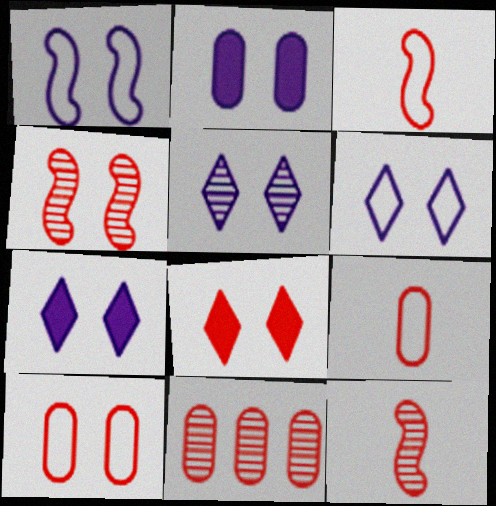[[1, 2, 5], 
[3, 8, 11], 
[4, 8, 10], 
[5, 6, 7]]